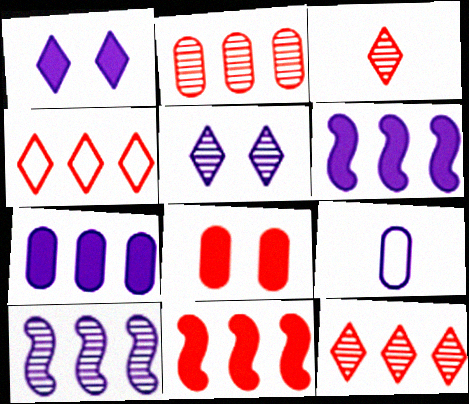[[1, 9, 10], 
[2, 4, 11], 
[5, 6, 9]]